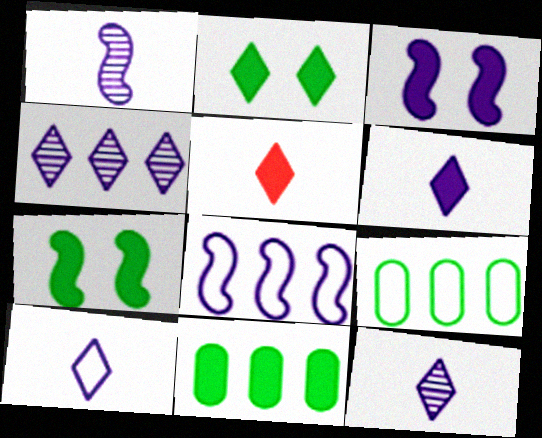[[1, 3, 8], 
[3, 5, 11], 
[6, 10, 12]]